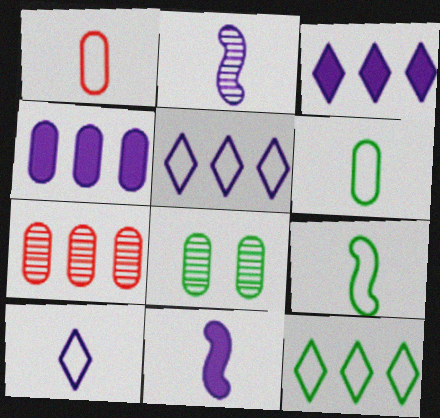[[1, 4, 8], 
[1, 9, 10]]